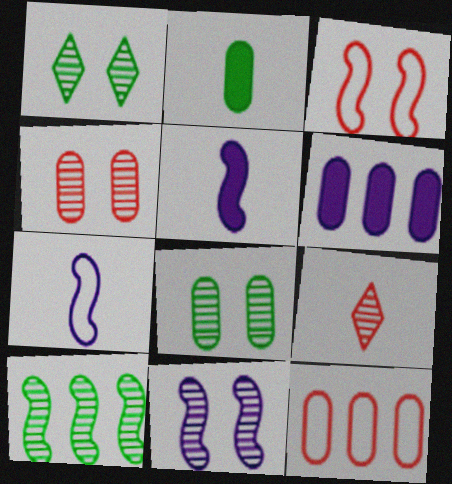[[1, 4, 11], 
[1, 5, 12], 
[2, 7, 9], 
[3, 5, 10]]